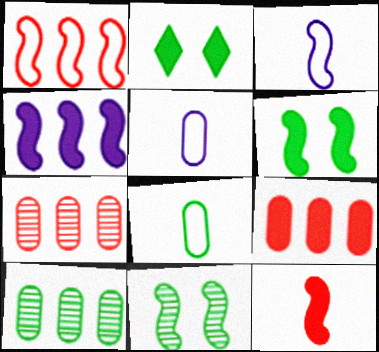[[2, 3, 7], 
[4, 6, 12]]